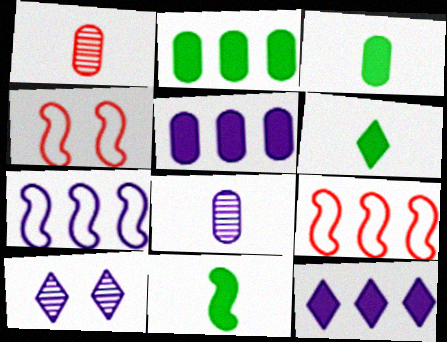[[3, 6, 11], 
[3, 9, 10]]